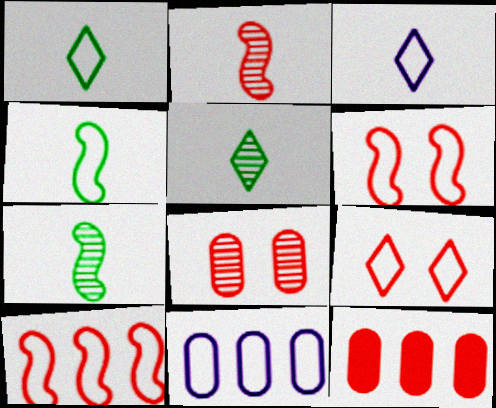[[1, 6, 11], 
[2, 9, 12], 
[4, 9, 11]]